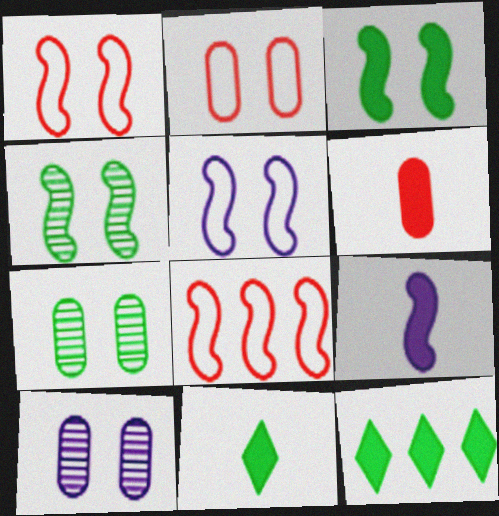[[4, 8, 9], 
[6, 9, 11], 
[8, 10, 11]]